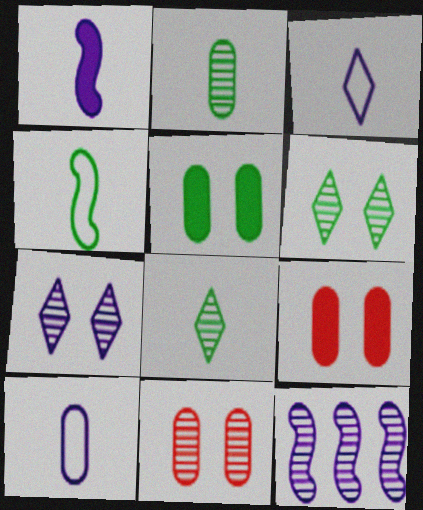[[8, 11, 12]]